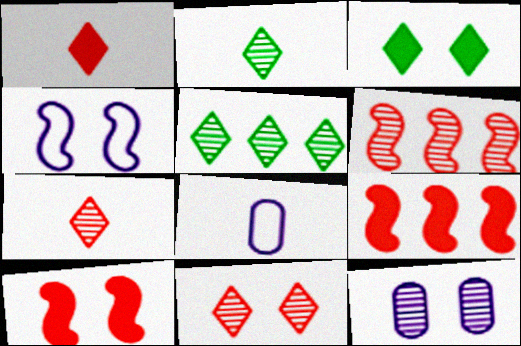[[2, 6, 12], 
[3, 6, 8], 
[5, 8, 10]]